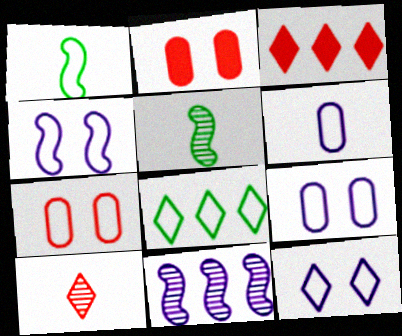[[3, 5, 9], 
[4, 9, 12]]